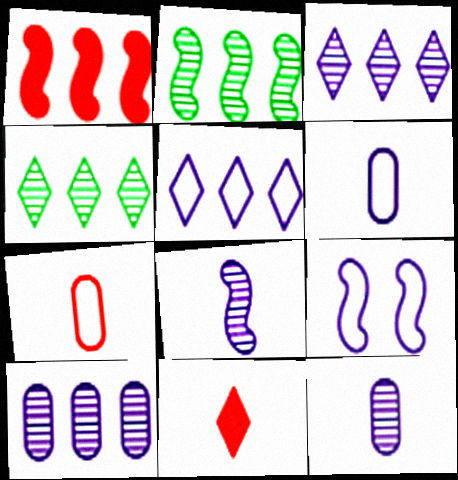[[5, 6, 9]]